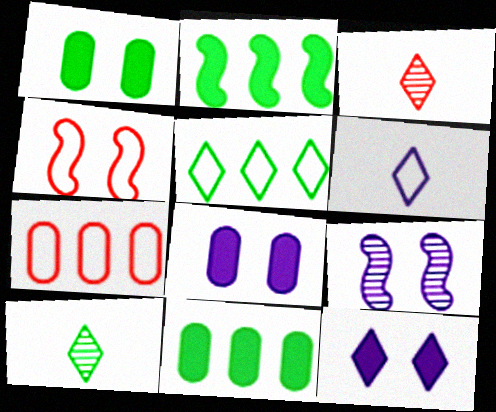[[3, 5, 12]]